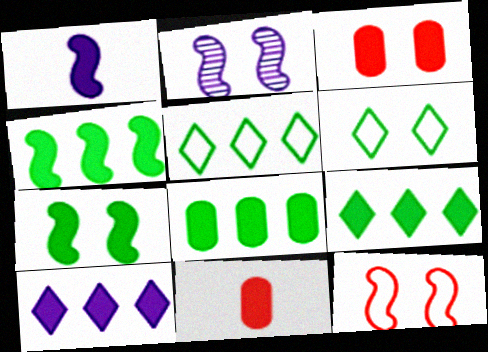[[1, 3, 9], 
[2, 3, 6], 
[2, 5, 11], 
[2, 7, 12], 
[4, 8, 9], 
[7, 10, 11]]